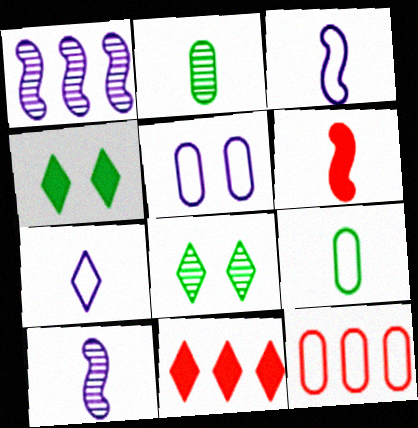[[2, 6, 7], 
[4, 10, 12], 
[5, 9, 12], 
[7, 8, 11]]